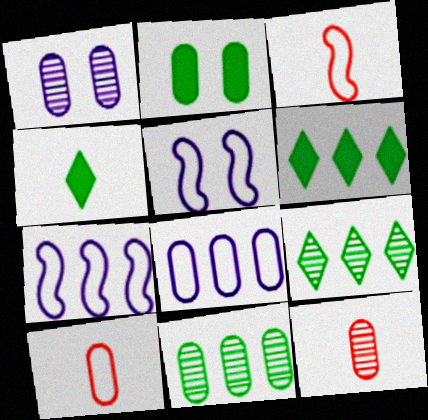[[1, 3, 6], 
[1, 11, 12], 
[2, 8, 12], 
[5, 6, 12]]